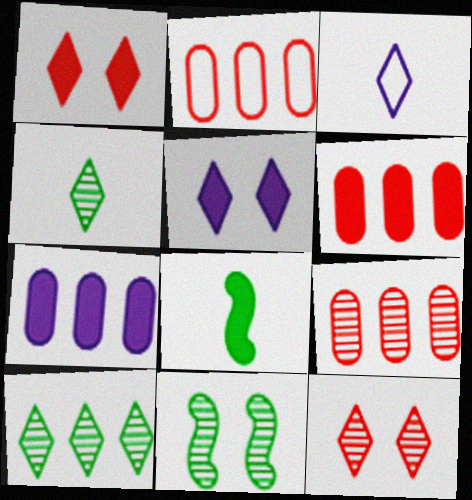[[1, 3, 10], 
[1, 7, 8], 
[2, 6, 9], 
[3, 6, 11], 
[5, 6, 8]]